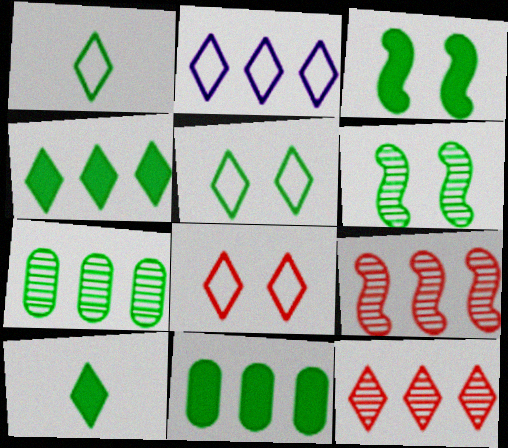[[1, 2, 8], 
[1, 3, 7], 
[1, 6, 11], 
[2, 4, 12], 
[2, 9, 11], 
[3, 10, 11]]